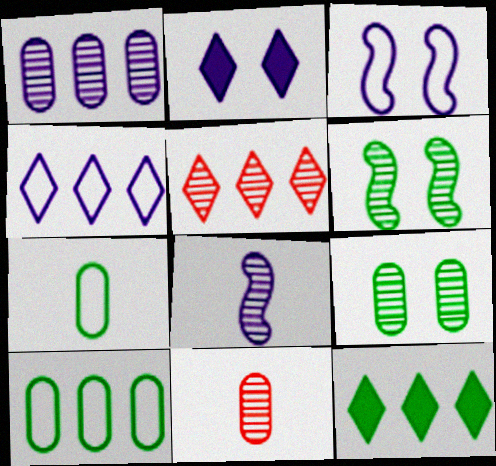[[1, 9, 11], 
[3, 11, 12], 
[4, 5, 12], 
[5, 8, 9], 
[6, 7, 12]]